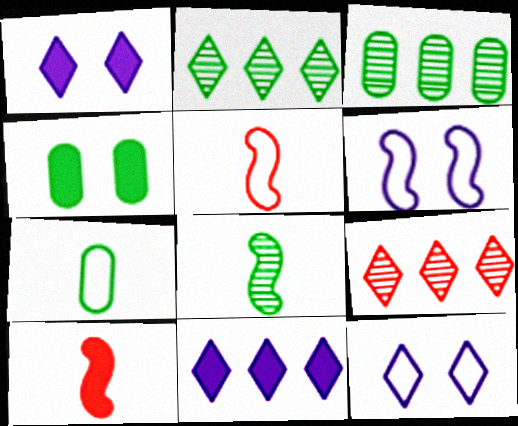[[1, 3, 5], 
[3, 4, 7], 
[3, 10, 12], 
[4, 10, 11]]